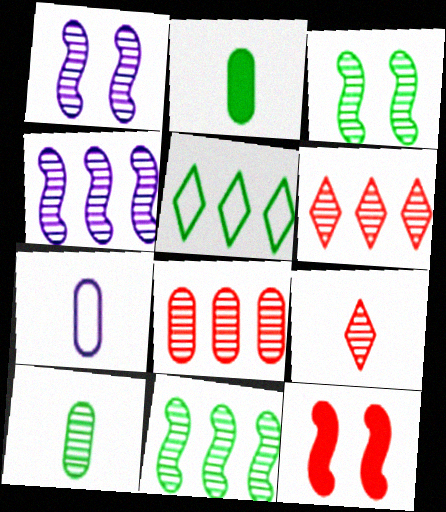[[1, 6, 10], 
[2, 3, 5]]